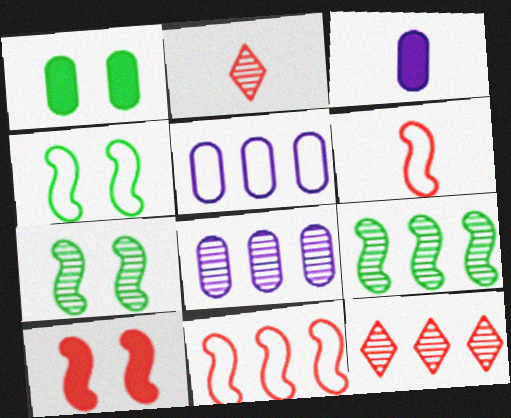[[2, 7, 8], 
[3, 4, 12], 
[8, 9, 12]]